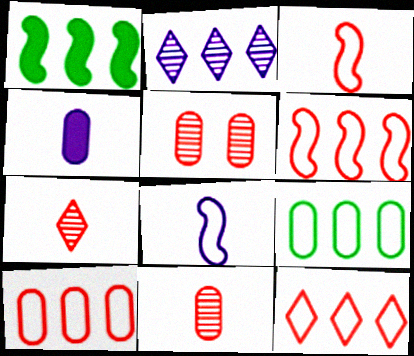[[1, 2, 10], 
[4, 5, 9], 
[6, 10, 12]]